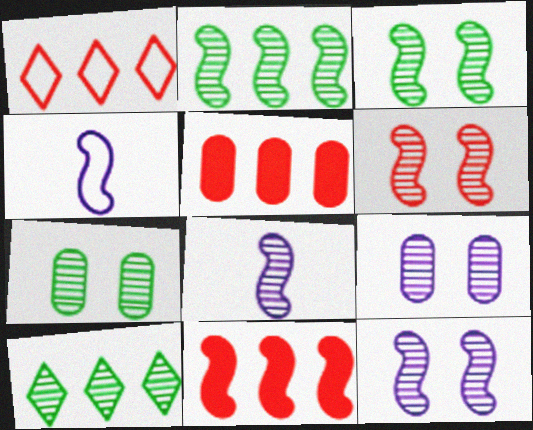[[2, 6, 8], 
[3, 4, 11], 
[3, 6, 12]]